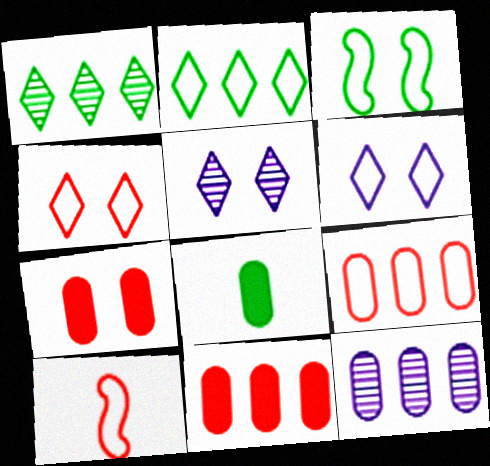[[1, 3, 8], 
[3, 5, 7], 
[4, 9, 10]]